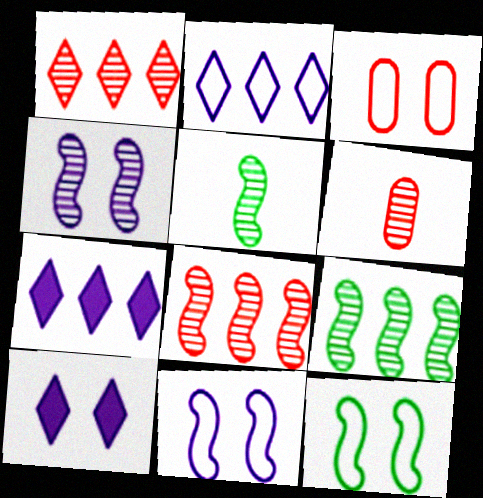[[3, 5, 7], 
[4, 5, 8], 
[6, 7, 12]]